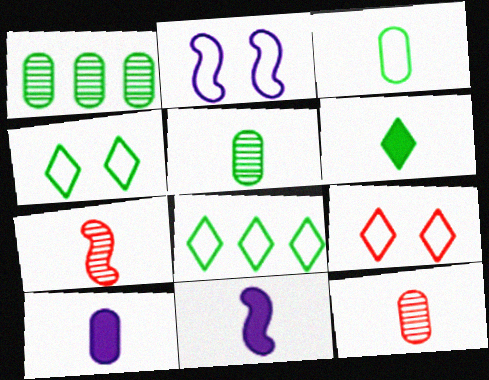[[1, 9, 11], 
[3, 10, 12]]